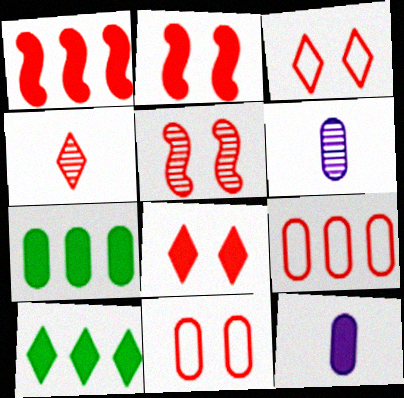[[1, 4, 11], 
[2, 4, 9], 
[2, 10, 12], 
[5, 8, 11], 
[6, 7, 11]]